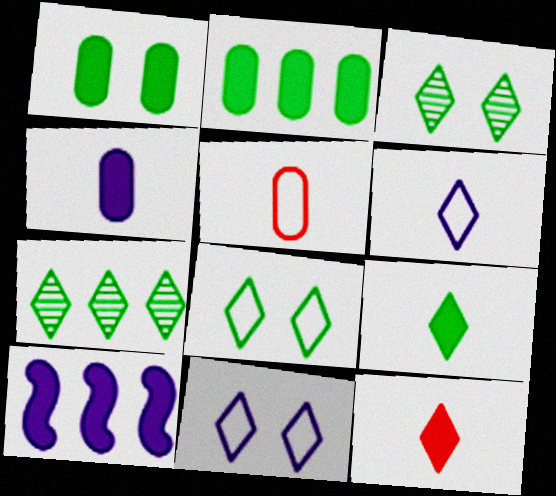[[1, 10, 12], 
[3, 5, 10], 
[7, 8, 9], 
[7, 11, 12]]